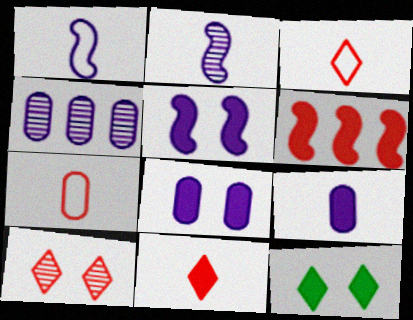[[6, 7, 10], 
[6, 9, 12]]